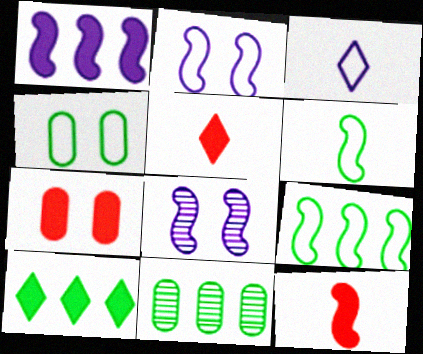[[2, 5, 11], 
[8, 9, 12], 
[9, 10, 11]]